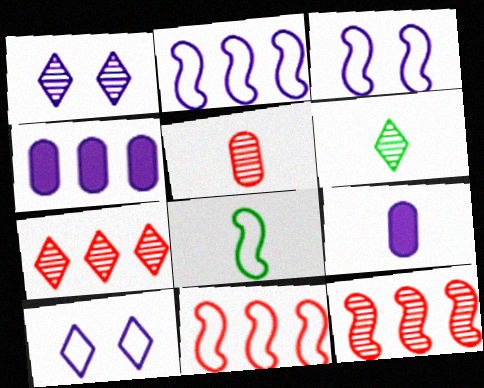[[1, 2, 9], 
[1, 6, 7], 
[3, 8, 11]]